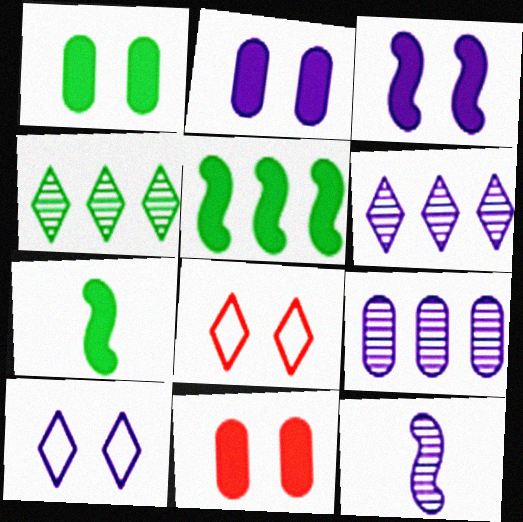[[1, 2, 11], 
[7, 8, 9]]